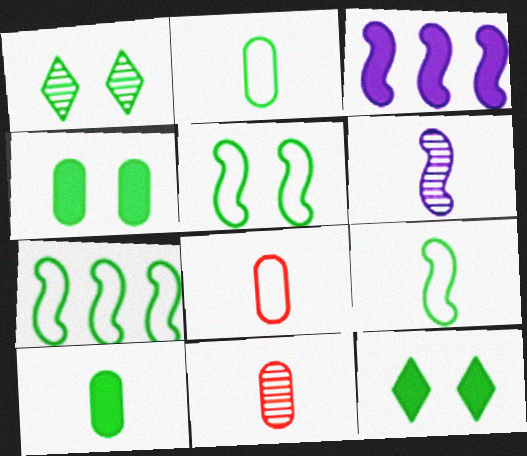[[1, 3, 8], 
[1, 4, 5], 
[1, 7, 10], 
[5, 7, 9]]